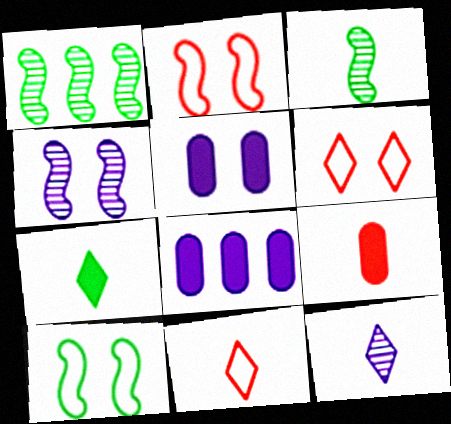[[1, 5, 11], 
[3, 6, 8], 
[7, 11, 12]]